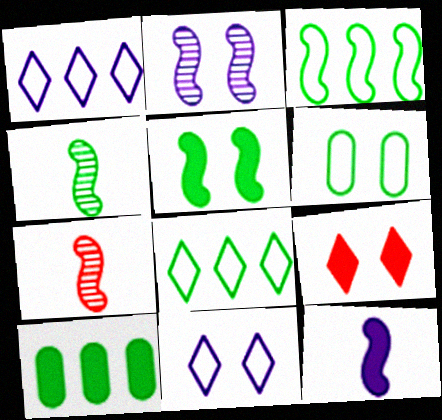[[2, 6, 9], 
[3, 4, 5], 
[7, 10, 11], 
[9, 10, 12]]